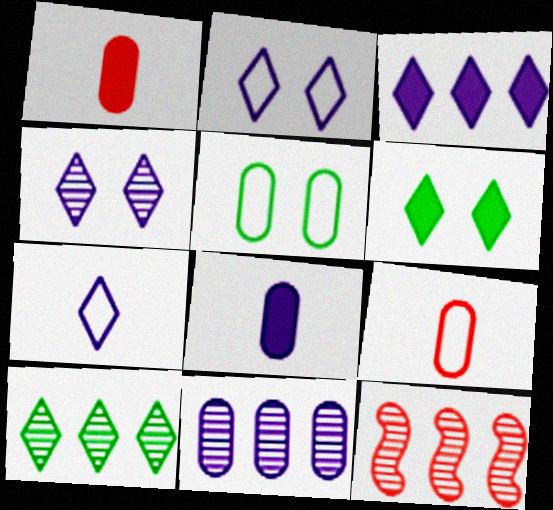[[1, 5, 11], 
[3, 4, 7], 
[10, 11, 12]]